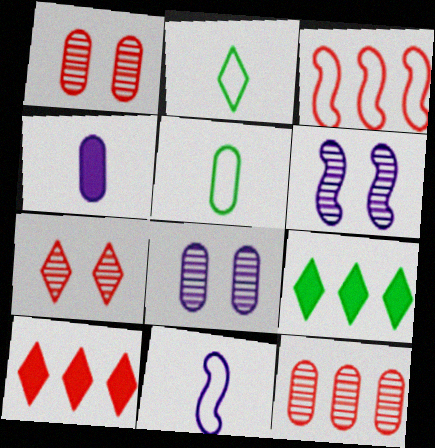[[1, 9, 11], 
[3, 10, 12], 
[5, 6, 10]]